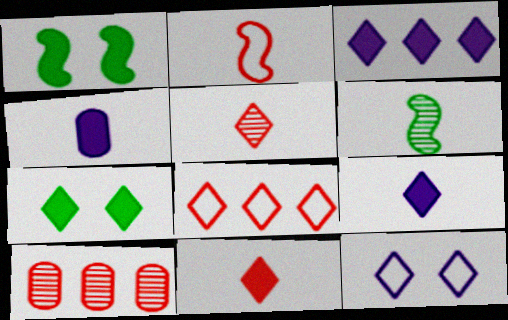[[3, 7, 11]]